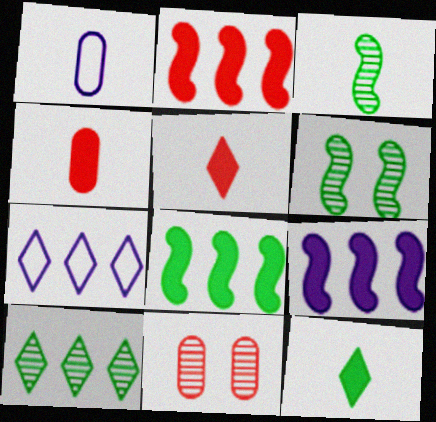[[1, 3, 5], 
[2, 8, 9], 
[4, 6, 7]]